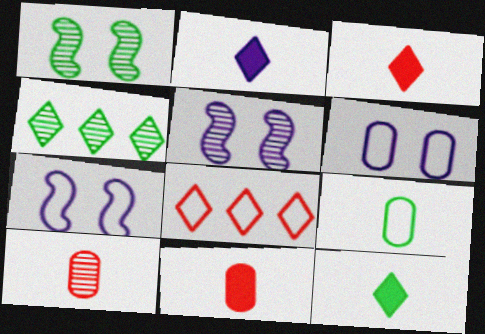[[2, 3, 12], 
[4, 5, 10], 
[4, 7, 11], 
[7, 8, 9]]